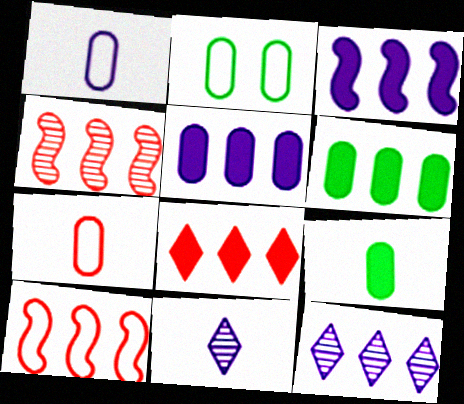[[3, 6, 8], 
[6, 10, 12]]